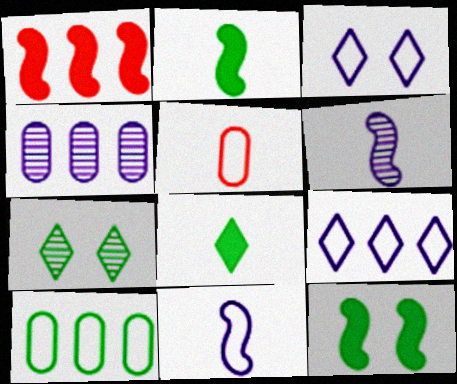[[2, 7, 10], 
[5, 6, 8]]